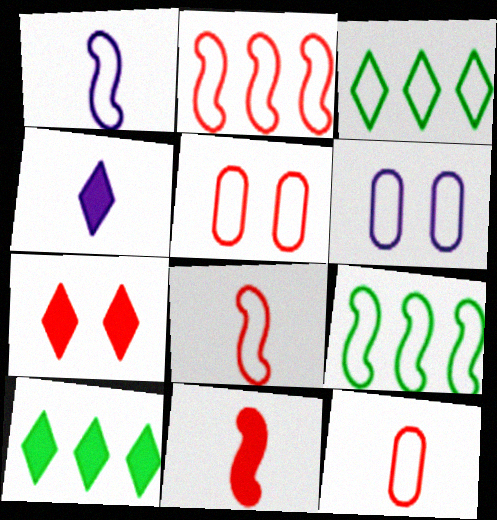[[1, 3, 5], 
[3, 6, 8], 
[4, 7, 10]]